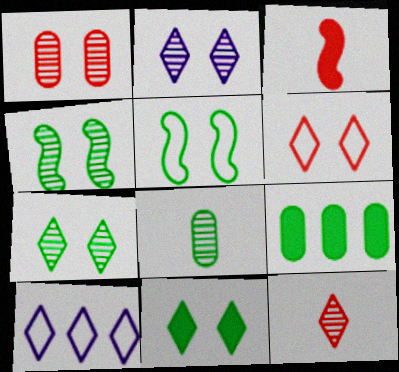[[1, 2, 4], 
[2, 6, 11], 
[10, 11, 12]]